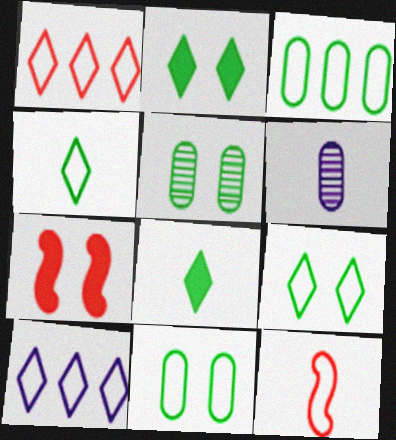[[6, 8, 12], 
[10, 11, 12]]